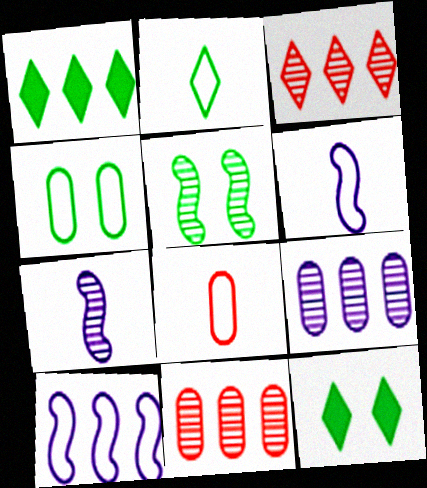[[1, 10, 11], 
[2, 6, 8], 
[4, 5, 12], 
[6, 11, 12]]